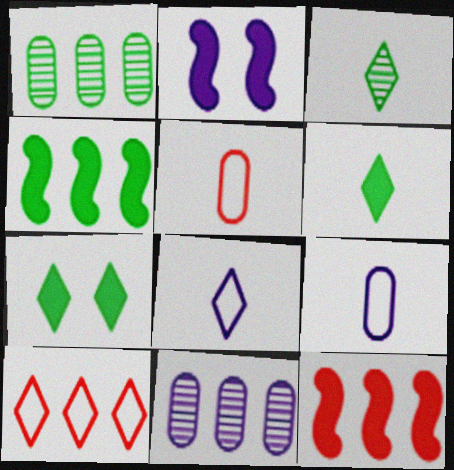[[2, 8, 11], 
[4, 10, 11]]